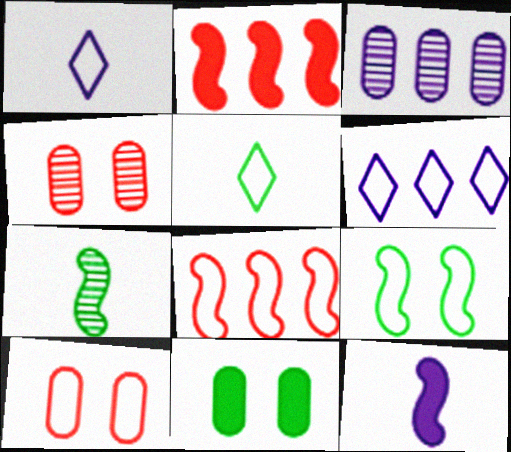[]